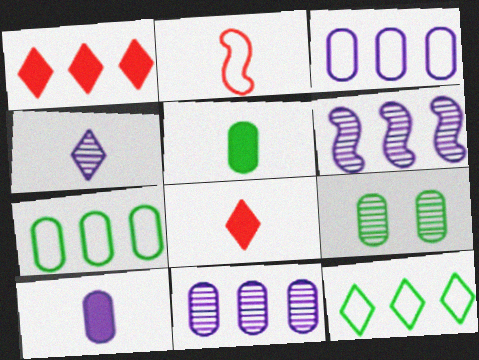[[1, 6, 7], 
[2, 4, 5], 
[5, 7, 9]]